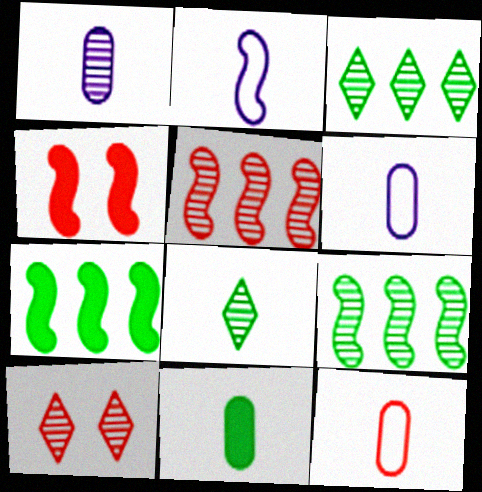[[1, 9, 10], 
[1, 11, 12], 
[2, 4, 9], 
[3, 4, 6], 
[6, 7, 10]]